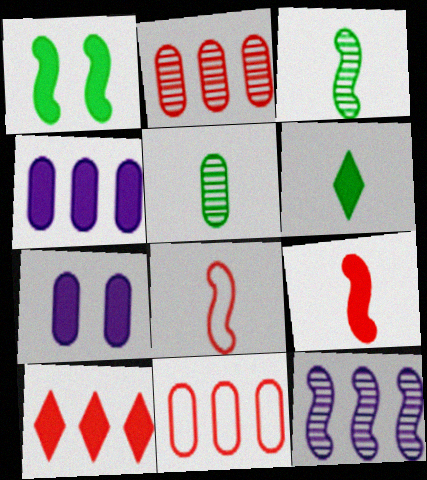[[1, 8, 12], 
[5, 7, 11]]